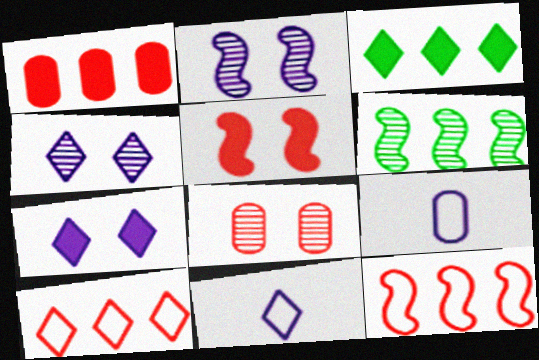[]